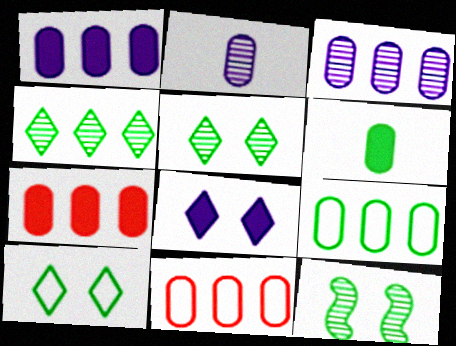[[3, 7, 9]]